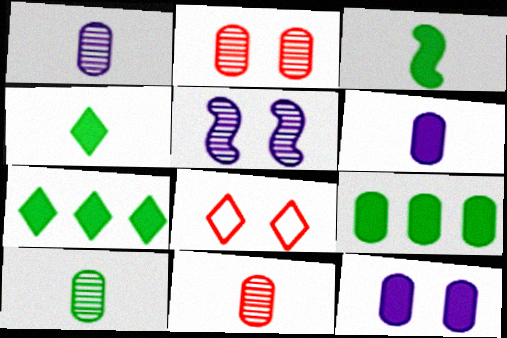[[1, 10, 11]]